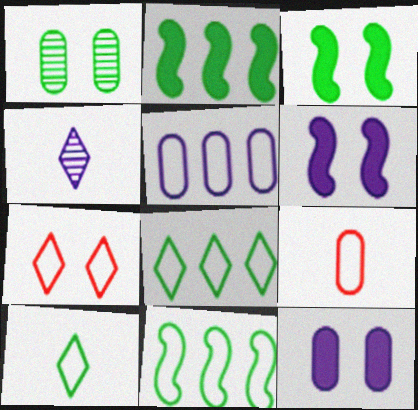[[1, 2, 10], 
[1, 6, 7], 
[4, 5, 6]]